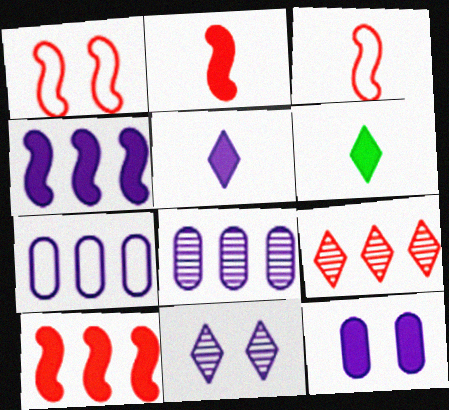[[1, 6, 8], 
[4, 5, 12], 
[6, 10, 12]]